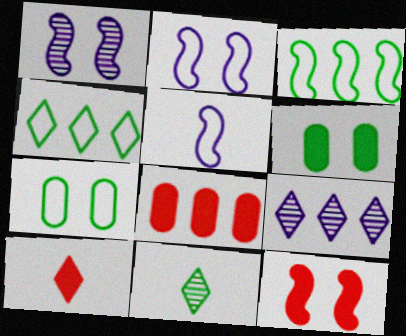[[2, 8, 11], 
[3, 6, 11], 
[3, 8, 9], 
[8, 10, 12]]